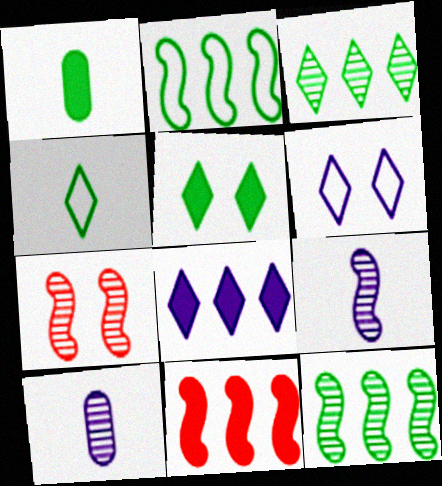[[3, 4, 5], 
[3, 7, 10], 
[7, 9, 12]]